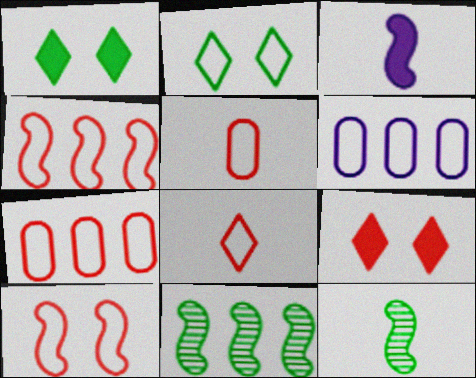[[3, 10, 11], 
[6, 9, 12], 
[7, 8, 10]]